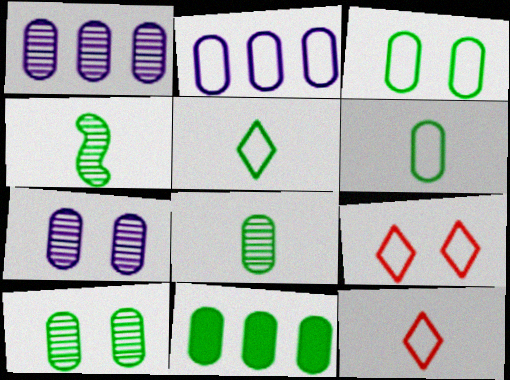[[3, 8, 11], 
[6, 10, 11]]